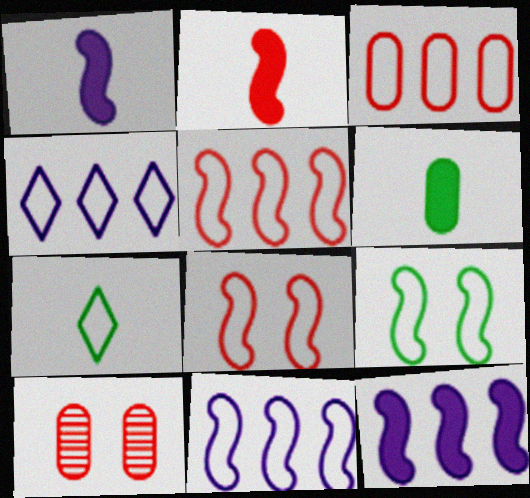[[7, 10, 12]]